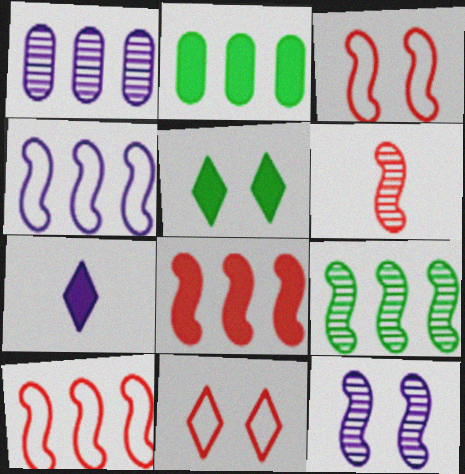[[3, 6, 8], 
[4, 8, 9], 
[6, 9, 12]]